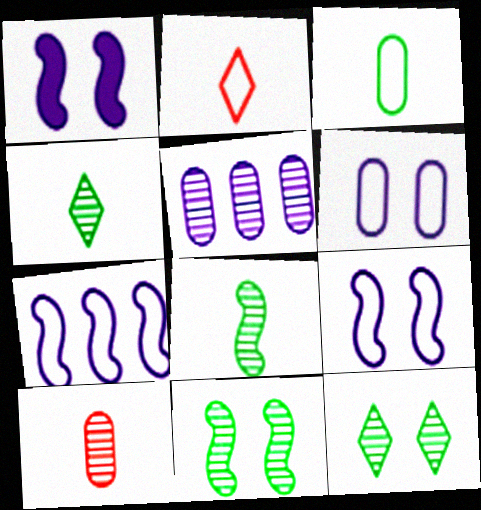[]